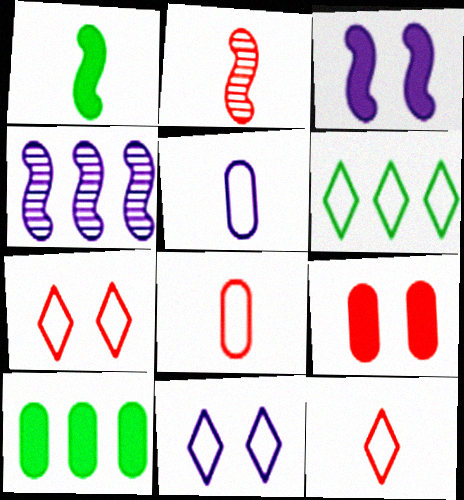[[2, 10, 11], 
[6, 11, 12]]